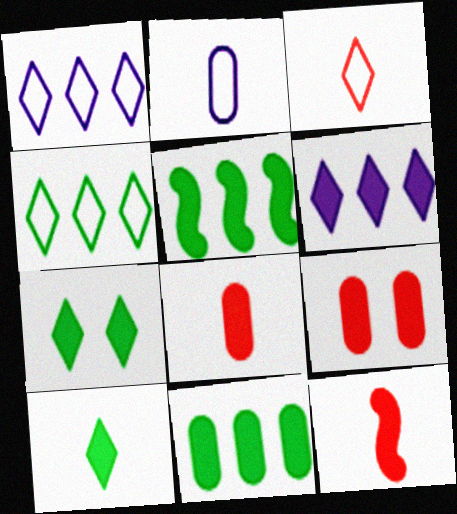[]